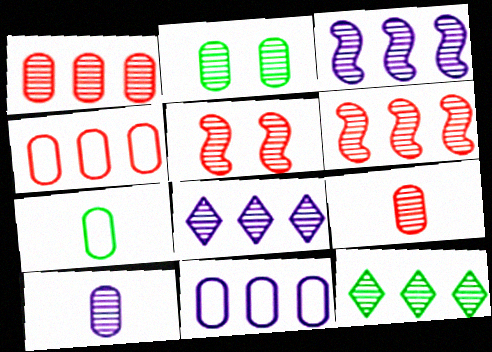[[1, 2, 10], 
[1, 3, 12], 
[5, 10, 12]]